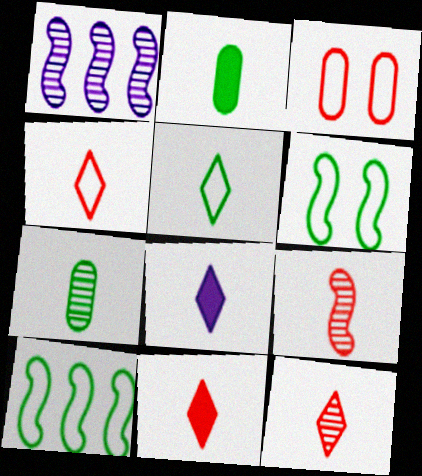[[4, 11, 12], 
[5, 8, 12]]